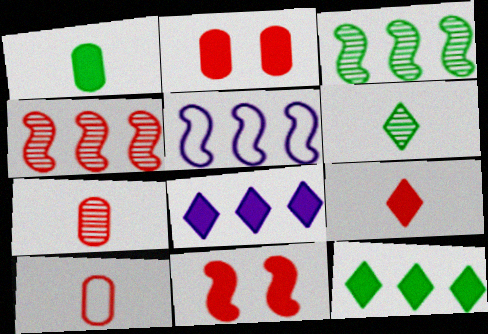[[1, 8, 11], 
[2, 5, 6]]